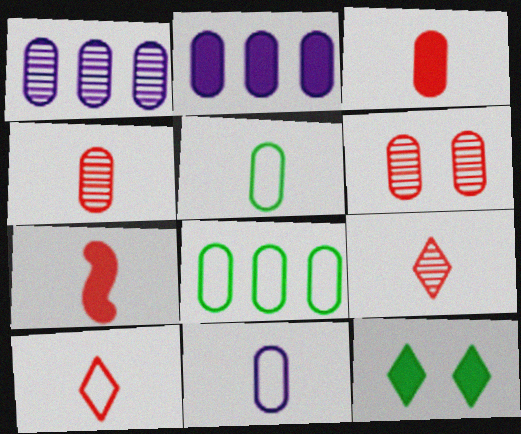[[2, 5, 6], 
[2, 7, 12], 
[4, 7, 10]]